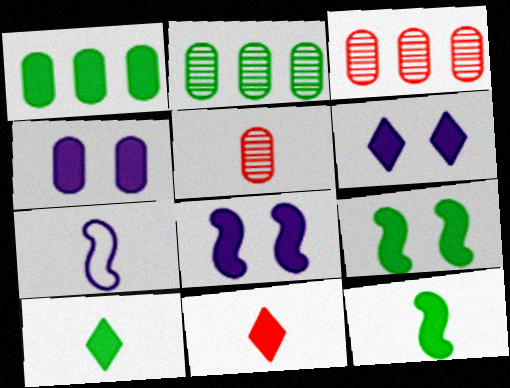[[1, 8, 11], 
[1, 9, 10], 
[4, 6, 8], 
[5, 7, 10]]